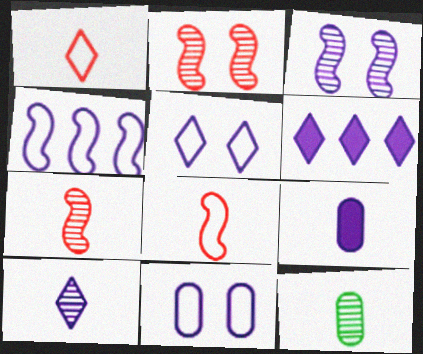[[5, 6, 10], 
[7, 10, 12]]